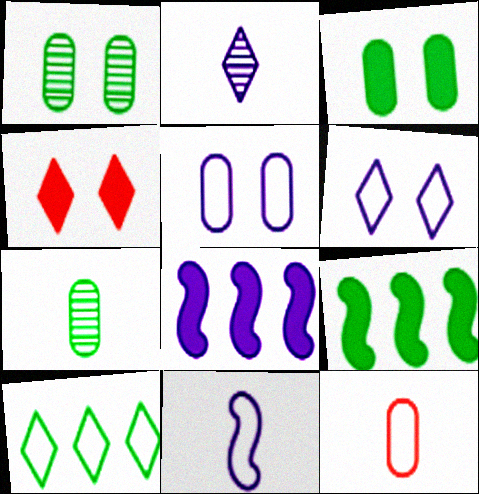[[2, 4, 10], 
[2, 5, 8]]